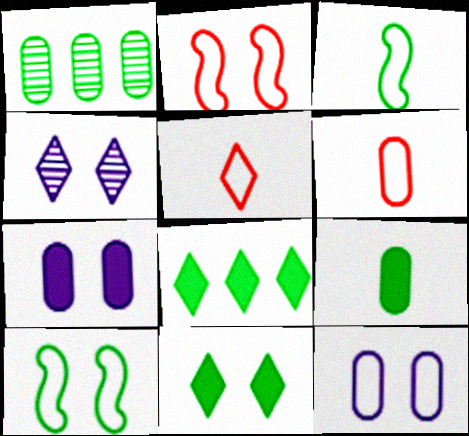[[1, 3, 11], 
[1, 6, 7], 
[4, 5, 8]]